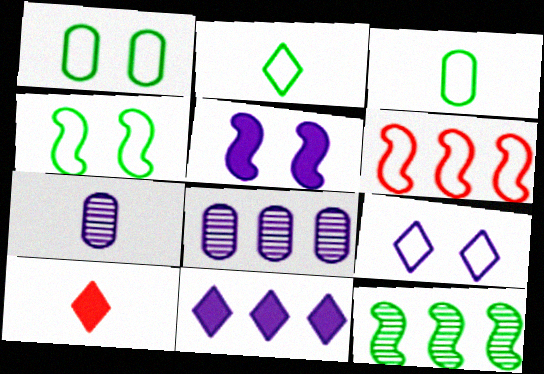[[3, 6, 9], 
[4, 8, 10]]